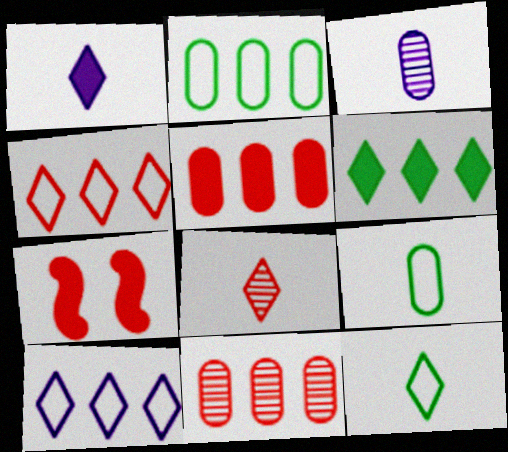[[1, 8, 12]]